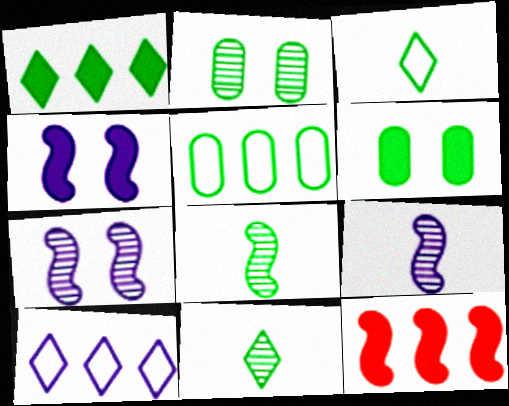[]